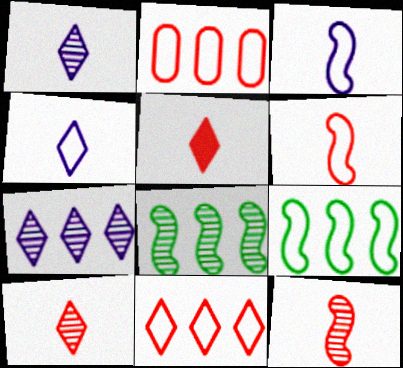[]